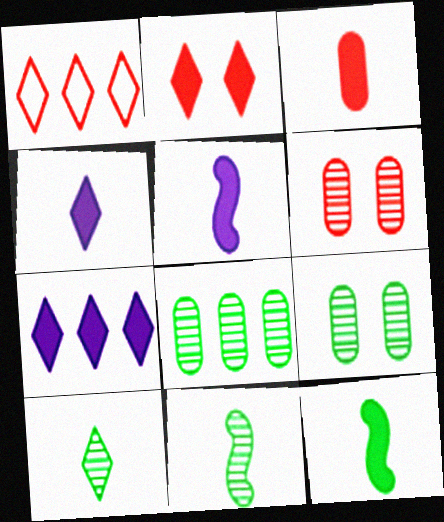[[1, 5, 9], 
[3, 4, 12]]